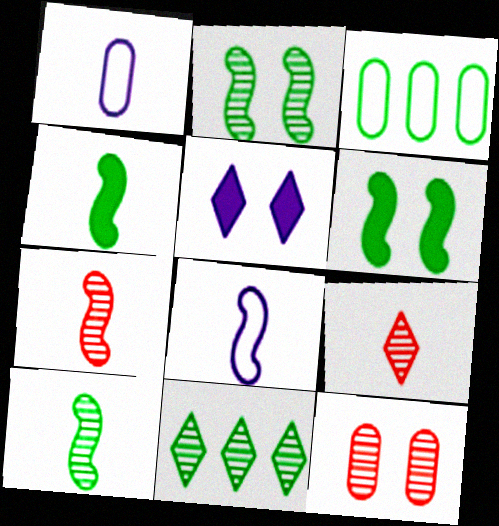[[1, 4, 9], 
[3, 5, 7], 
[4, 7, 8]]